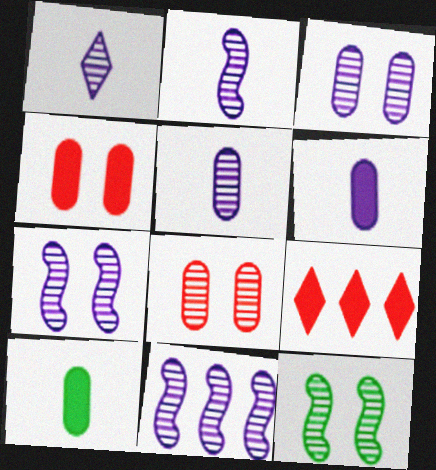[[1, 2, 5], 
[1, 3, 11], 
[2, 7, 11]]